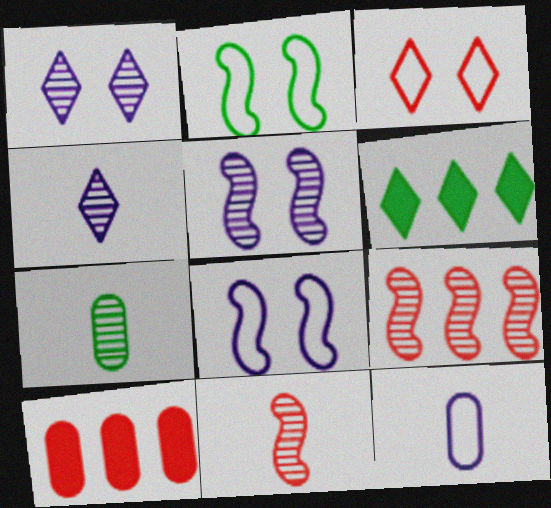[[1, 7, 9], 
[2, 4, 10], 
[2, 6, 7], 
[3, 4, 6], 
[3, 10, 11], 
[4, 7, 11]]